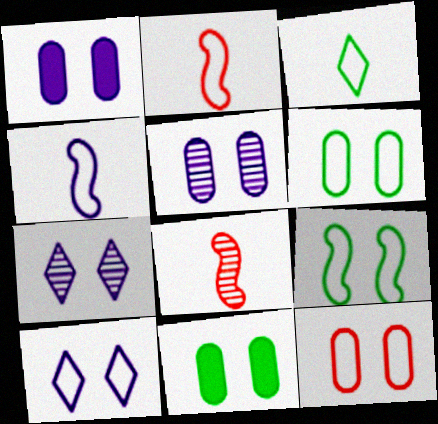[[5, 11, 12], 
[9, 10, 12]]